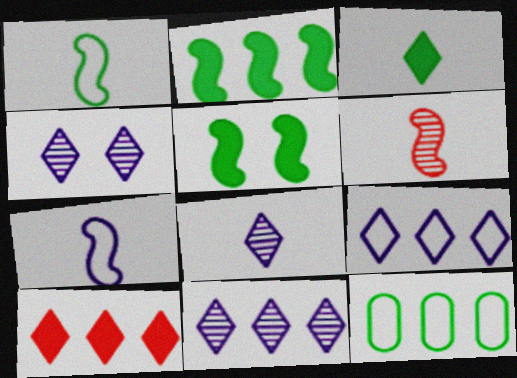[[4, 8, 11]]